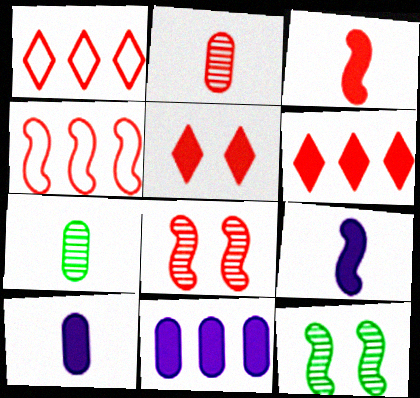[[1, 10, 12], 
[2, 4, 5], 
[3, 4, 8], 
[4, 9, 12]]